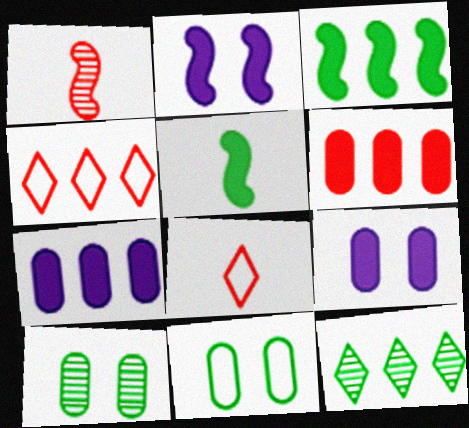[[5, 11, 12]]